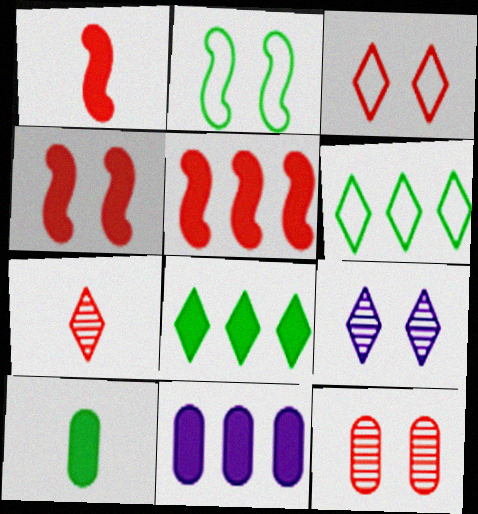[[1, 4, 5], 
[2, 7, 11], 
[3, 4, 12], 
[5, 8, 11]]